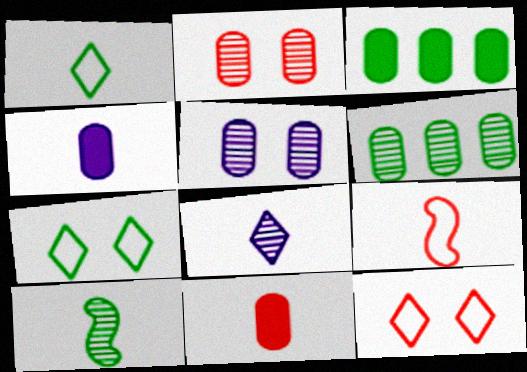[[3, 7, 10]]